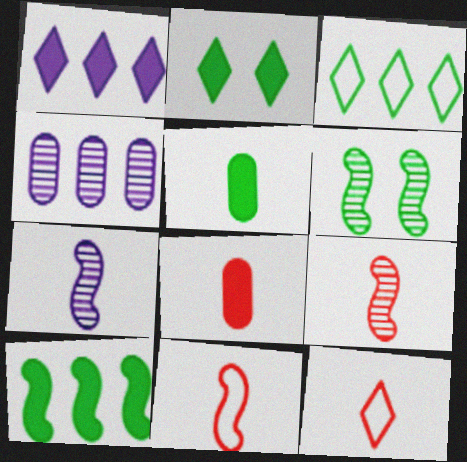[[2, 4, 11], 
[2, 5, 10], 
[3, 5, 6], 
[5, 7, 12], 
[8, 9, 12]]